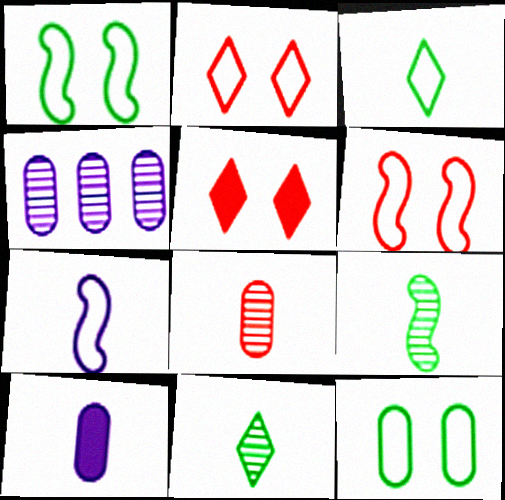[]